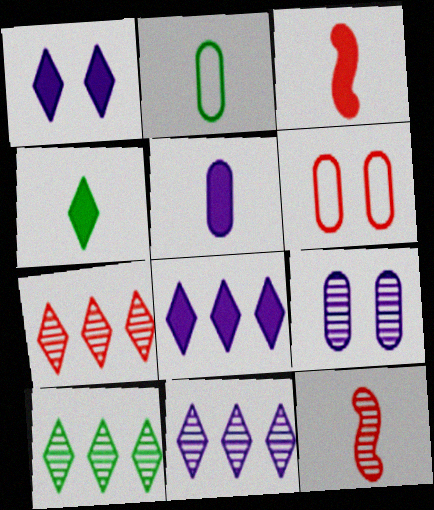[[3, 4, 5], 
[3, 6, 7], 
[7, 10, 11], 
[9, 10, 12]]